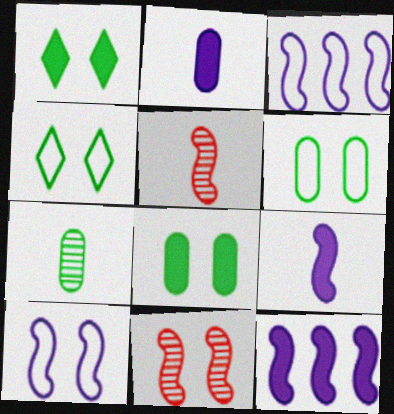[]